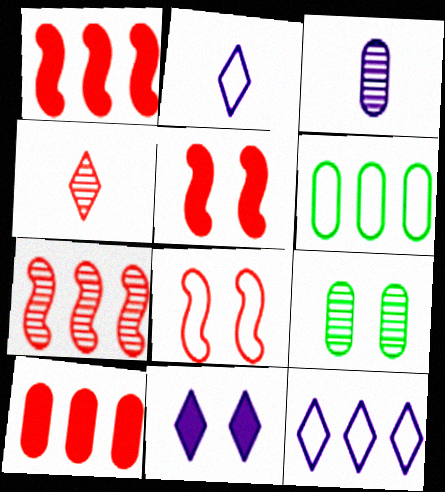[[1, 2, 9], 
[2, 6, 8], 
[4, 8, 10], 
[8, 9, 11]]